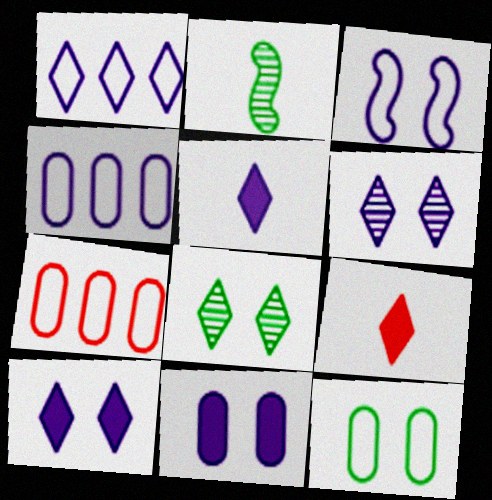[[1, 5, 6], 
[1, 8, 9], 
[2, 7, 10], 
[3, 6, 11]]